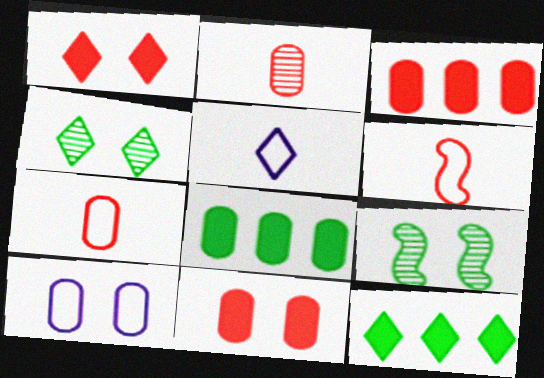[[1, 9, 10], 
[2, 8, 10], 
[3, 5, 9]]